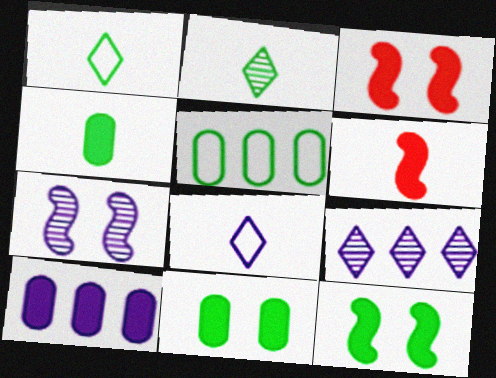[[2, 5, 12], 
[7, 8, 10]]